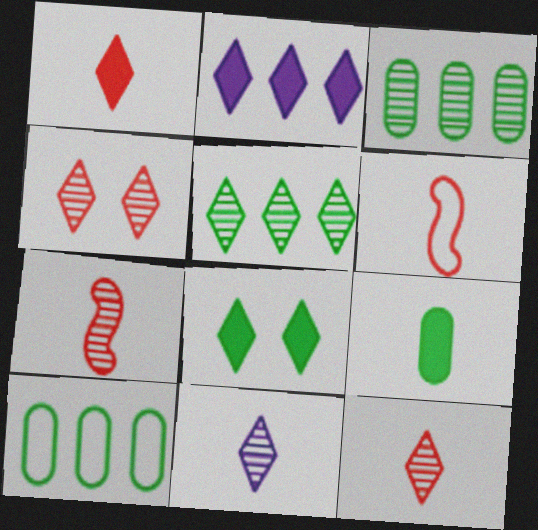[[1, 2, 8], 
[4, 5, 11], 
[6, 9, 11]]